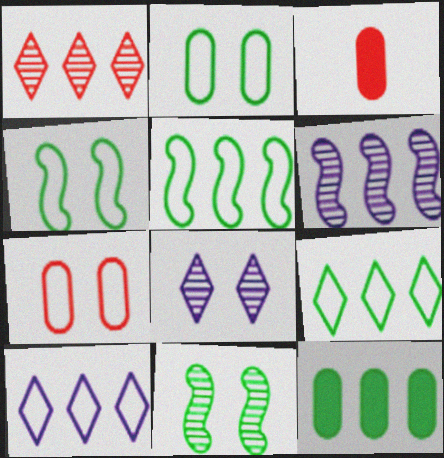[[3, 5, 8], 
[3, 10, 11]]